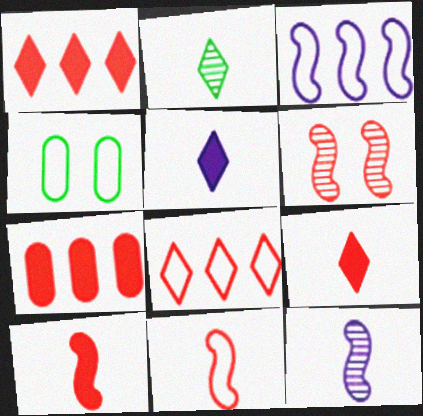[[1, 4, 12]]